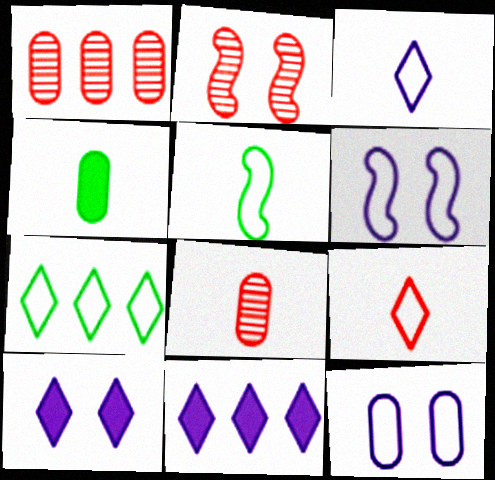[[1, 4, 12], 
[1, 5, 10]]